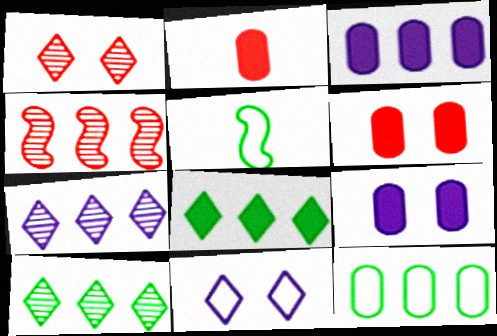[[1, 3, 5], 
[5, 6, 7]]